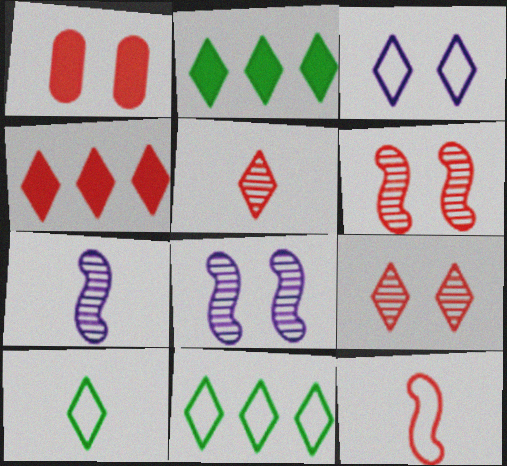[[1, 7, 11], 
[2, 3, 5]]